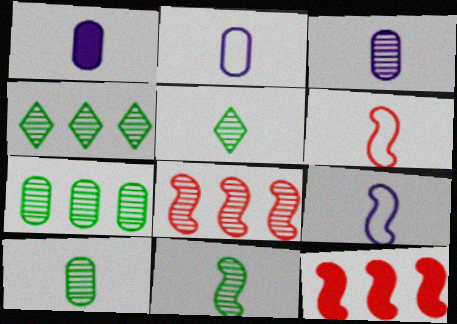[[1, 2, 3], 
[1, 5, 6], 
[5, 10, 11]]